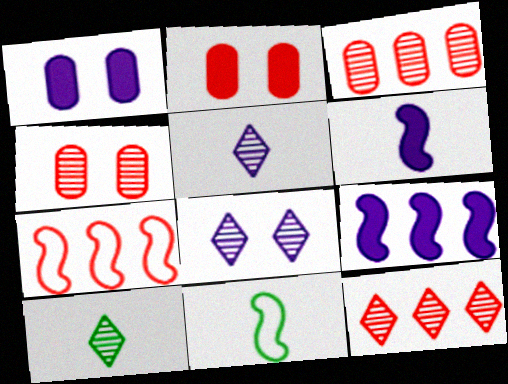[[1, 7, 10], 
[1, 11, 12], 
[8, 10, 12]]